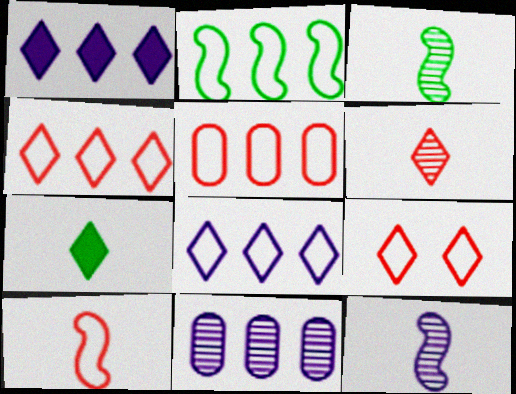[[2, 5, 8], 
[5, 9, 10]]